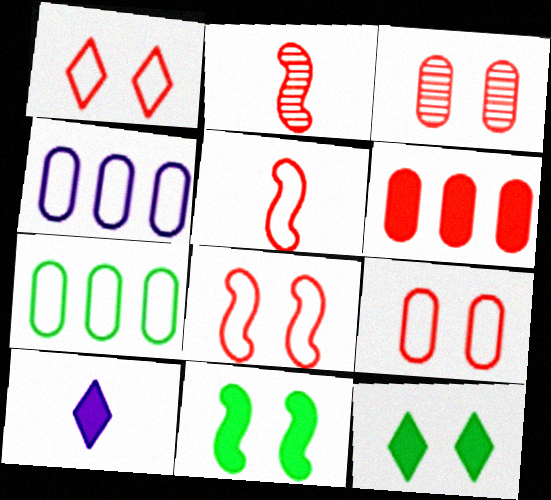[[1, 2, 6], 
[1, 8, 9], 
[2, 4, 12], 
[6, 10, 11]]